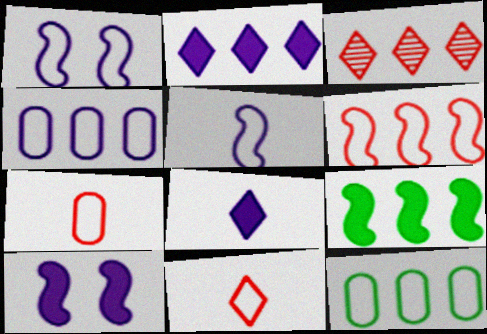[[1, 11, 12], 
[3, 4, 9]]